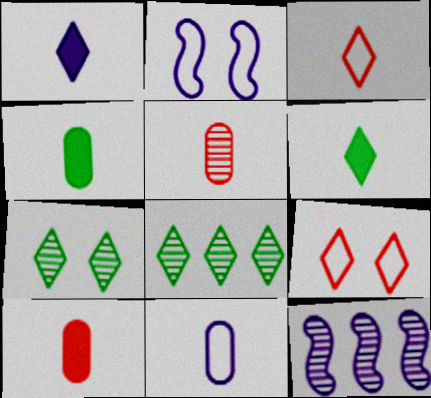[[1, 8, 9], 
[2, 8, 10], 
[4, 5, 11], 
[4, 9, 12], 
[5, 7, 12]]